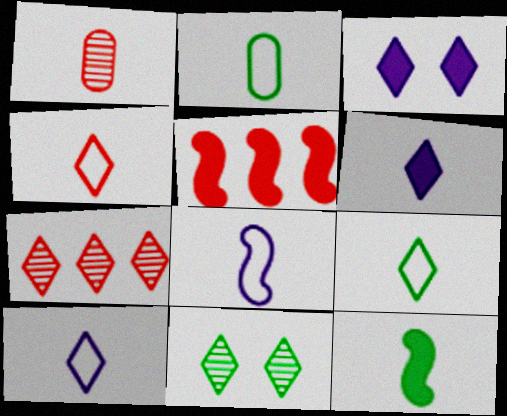[[1, 10, 12], 
[2, 4, 8], 
[3, 7, 9], 
[4, 9, 10]]